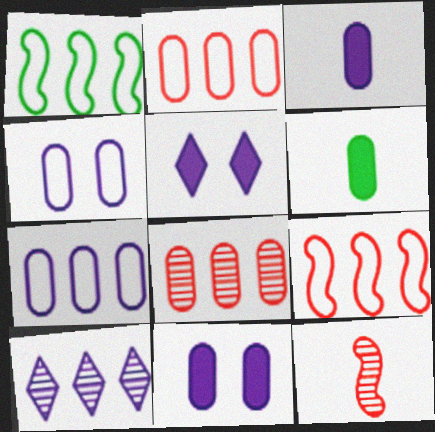[[4, 6, 8]]